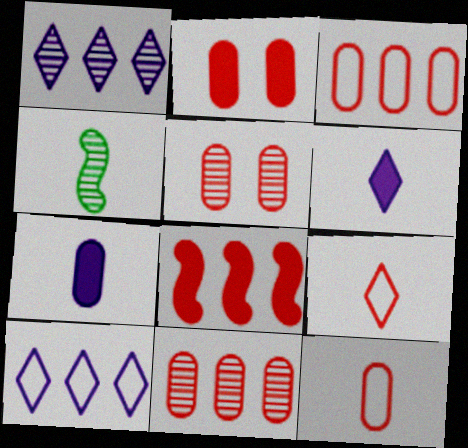[[1, 4, 5], 
[2, 4, 10], 
[2, 11, 12], 
[4, 6, 12], 
[4, 7, 9], 
[5, 8, 9]]